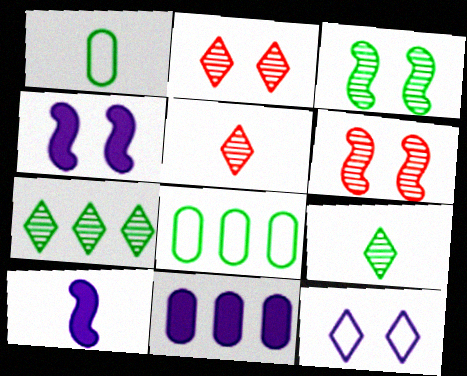[[1, 5, 10], 
[2, 8, 10], 
[4, 5, 8]]